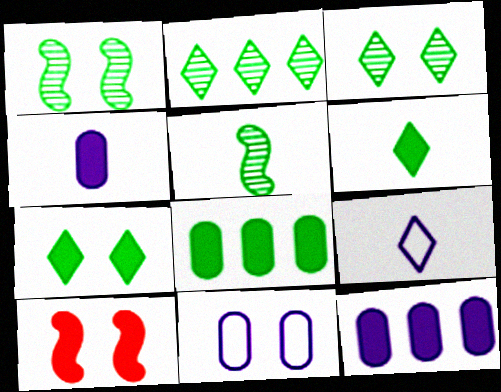[[3, 10, 11], 
[6, 10, 12]]